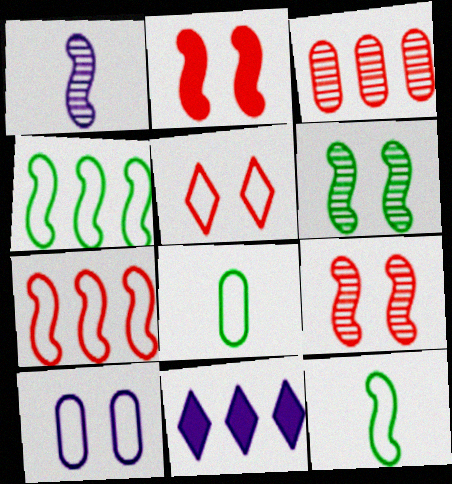[[1, 2, 4], 
[1, 10, 11], 
[3, 4, 11], 
[8, 9, 11]]